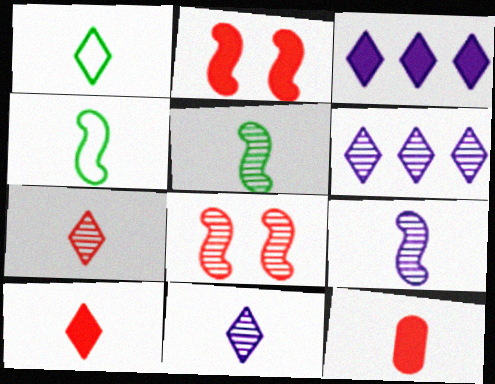[[1, 9, 12], 
[1, 10, 11], 
[4, 11, 12]]